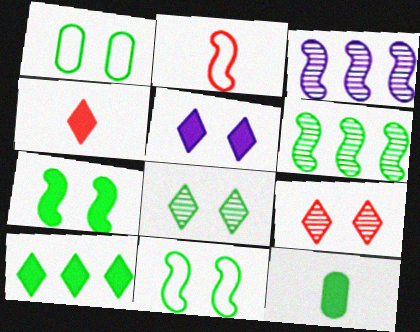[[1, 3, 4], 
[1, 7, 8], 
[2, 3, 7], 
[4, 5, 10], 
[7, 10, 12]]